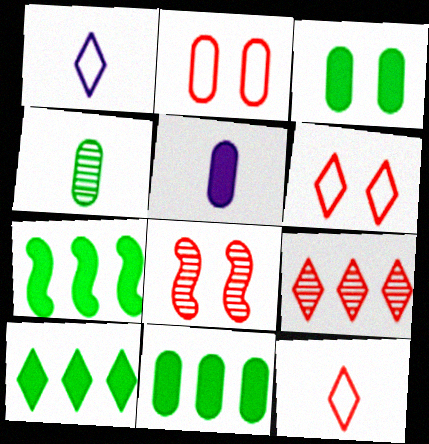[[1, 8, 11], 
[7, 10, 11]]